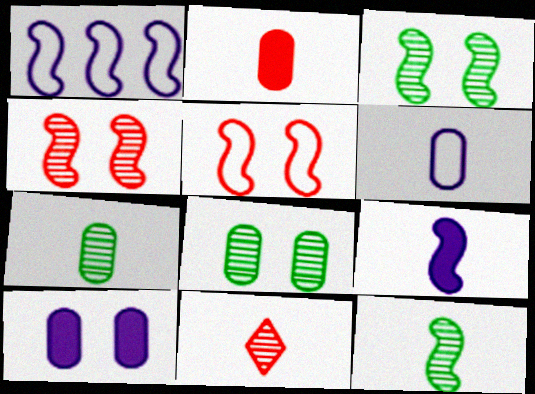[[2, 6, 7]]